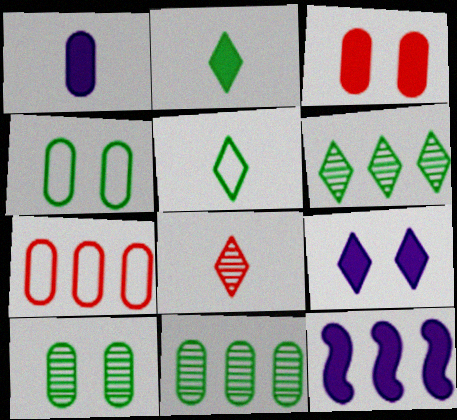[[1, 7, 10], 
[1, 9, 12], 
[2, 3, 12], 
[4, 8, 12], 
[6, 7, 12]]